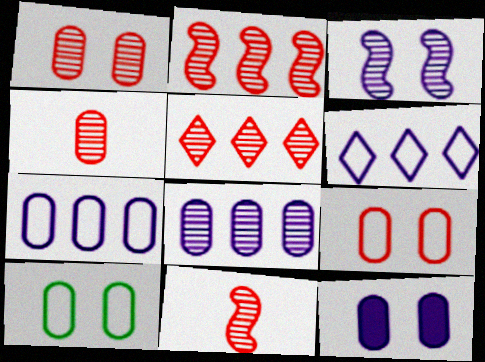[[1, 5, 11], 
[1, 10, 12]]